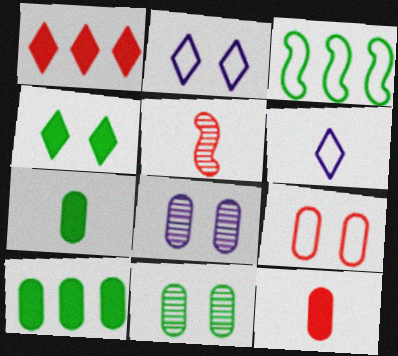[[1, 5, 9], 
[2, 5, 10], 
[3, 6, 9], 
[5, 6, 7]]